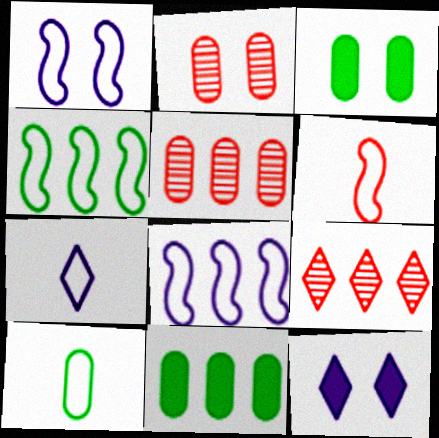[[1, 4, 6], 
[6, 7, 10], 
[8, 9, 11]]